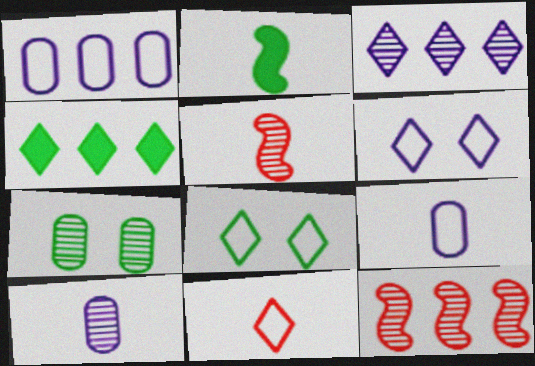[[1, 4, 12], 
[2, 10, 11], 
[3, 5, 7]]